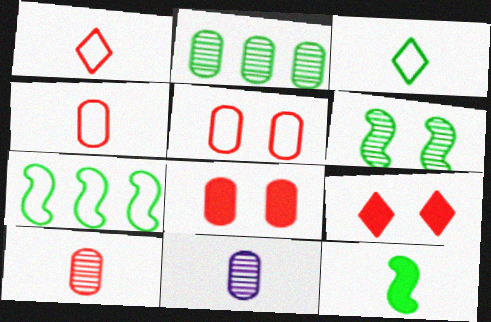[[1, 11, 12], 
[6, 7, 12], 
[7, 9, 11]]